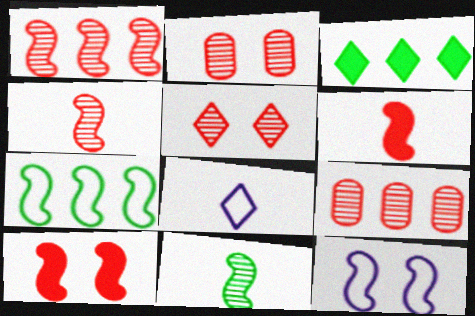[[3, 5, 8], 
[4, 5, 9]]